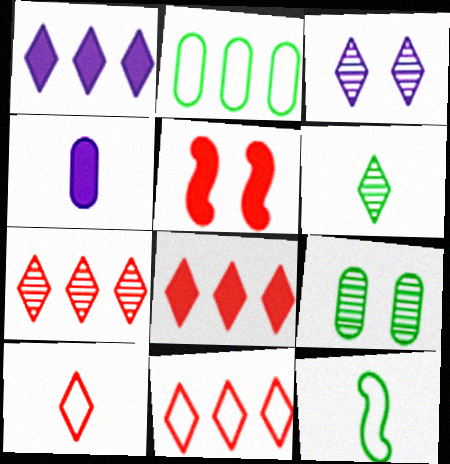[[3, 6, 7], 
[7, 8, 11]]